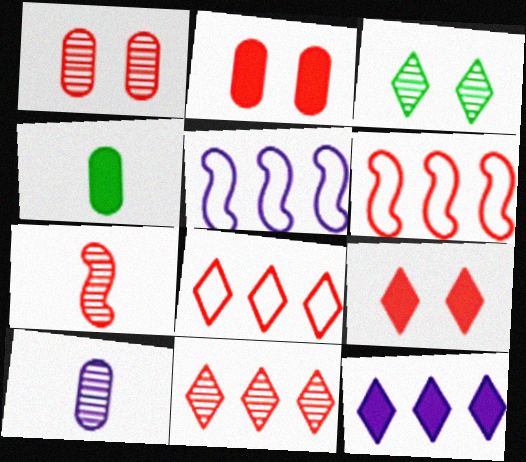[[1, 7, 11], 
[2, 7, 8]]